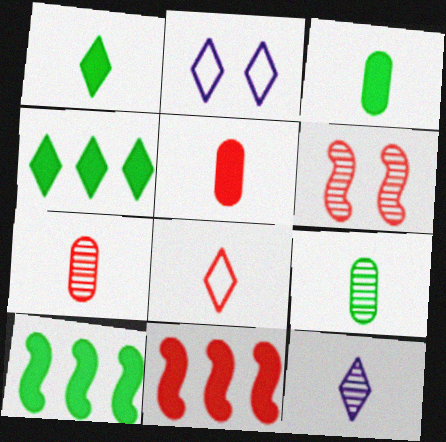[[1, 8, 12], 
[2, 7, 10], 
[2, 9, 11]]